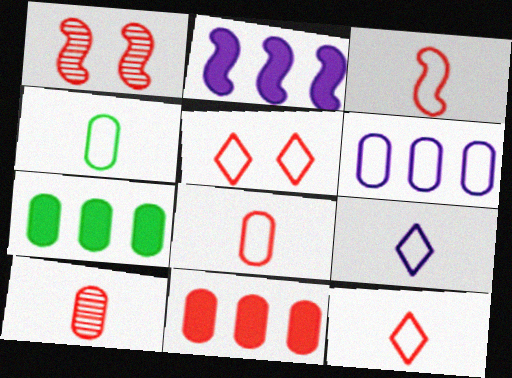[[1, 7, 9], 
[1, 11, 12], 
[3, 4, 9], 
[3, 8, 12]]